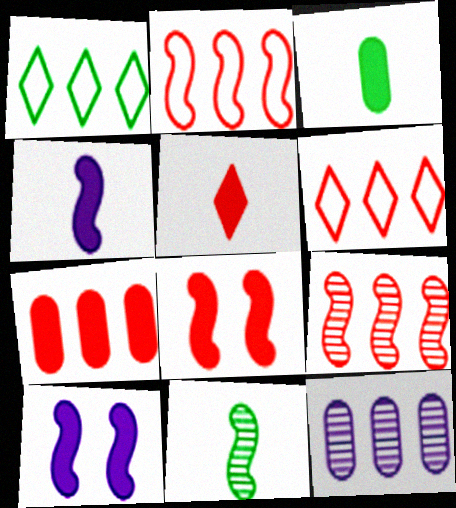[[2, 10, 11], 
[3, 4, 5], 
[5, 7, 8], 
[6, 7, 9]]